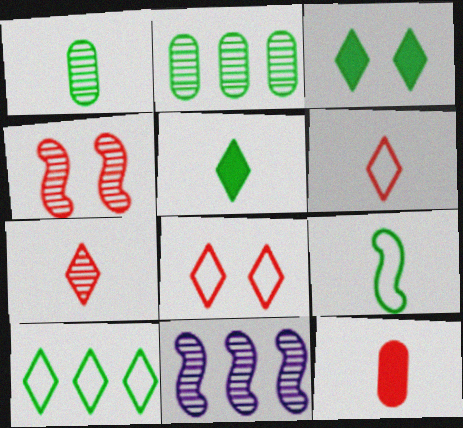[[1, 5, 9], 
[2, 3, 9]]